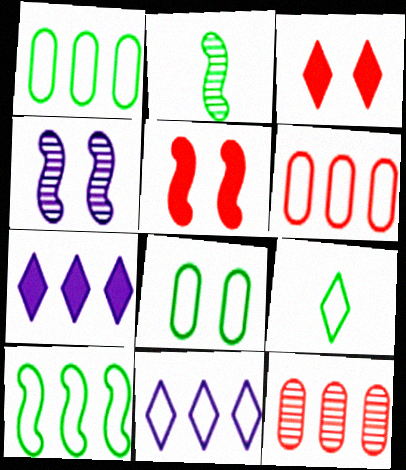[[3, 4, 8], 
[6, 10, 11], 
[7, 10, 12], 
[8, 9, 10]]